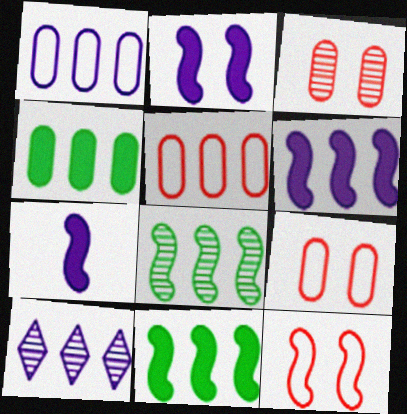[[1, 6, 10], 
[2, 6, 7], 
[5, 10, 11], 
[7, 8, 12]]